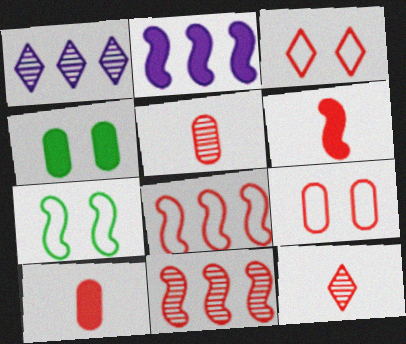[[1, 7, 10], 
[3, 10, 11]]